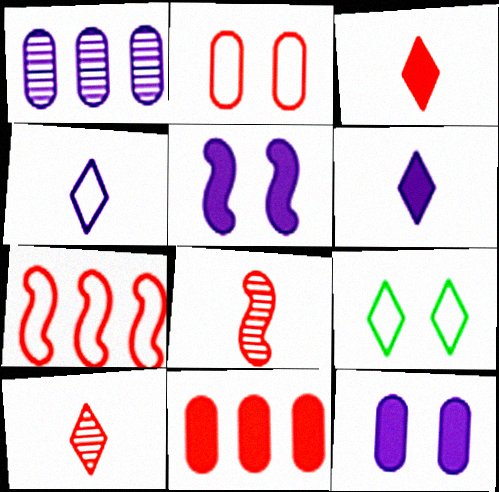[[1, 4, 5]]